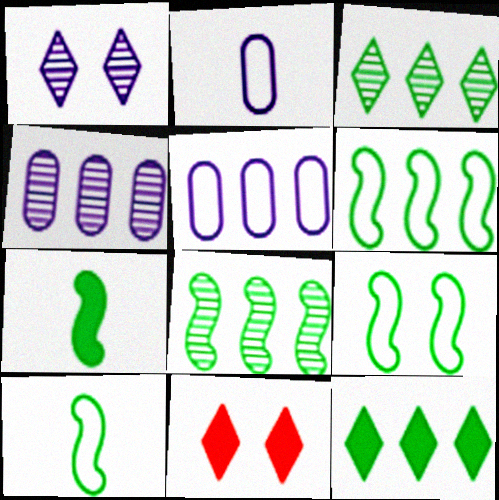[[2, 8, 11], 
[4, 10, 11], 
[6, 9, 10], 
[7, 8, 9]]